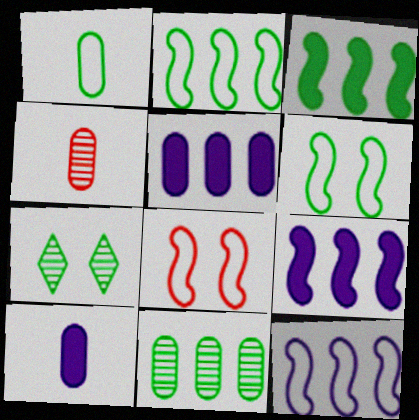[[1, 3, 7], 
[1, 4, 10]]